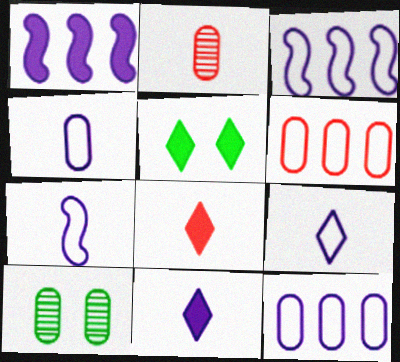[[2, 3, 5], 
[3, 8, 10], 
[4, 7, 9]]